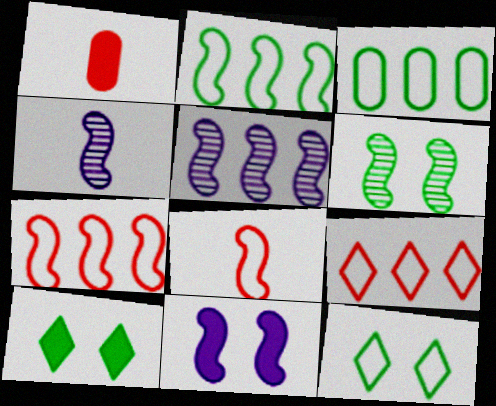[[1, 5, 12]]